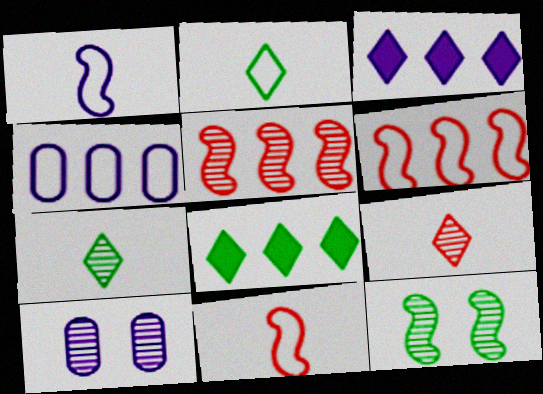[[1, 3, 10], 
[4, 5, 8], 
[5, 7, 10], 
[8, 10, 11]]